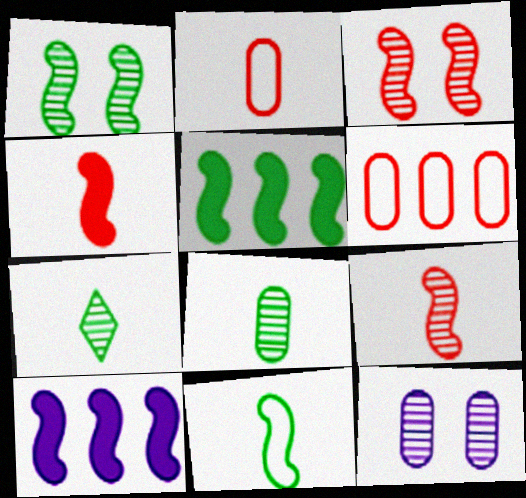[[1, 5, 11], 
[3, 10, 11]]